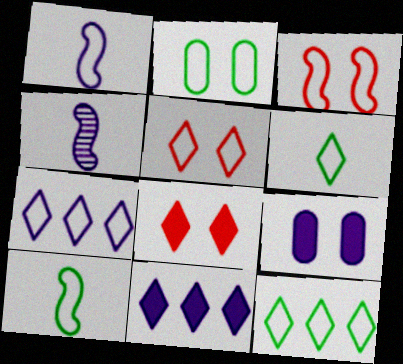[[2, 10, 12], 
[4, 7, 9], 
[5, 6, 7]]